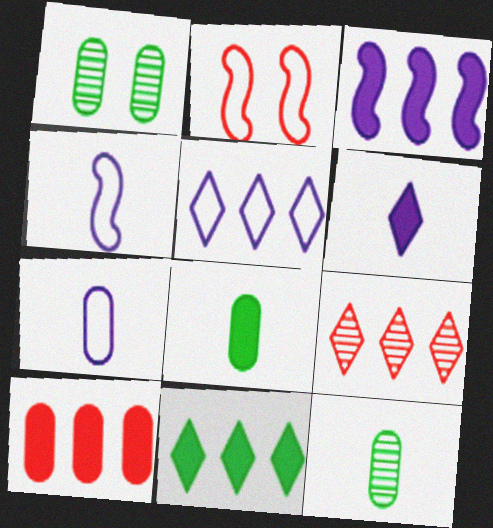[[1, 7, 10], 
[3, 10, 11], 
[5, 9, 11]]